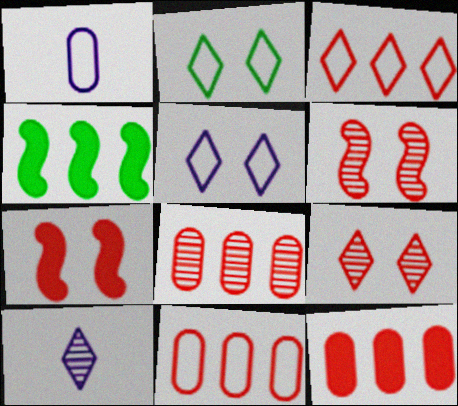[[1, 4, 9], 
[8, 11, 12]]